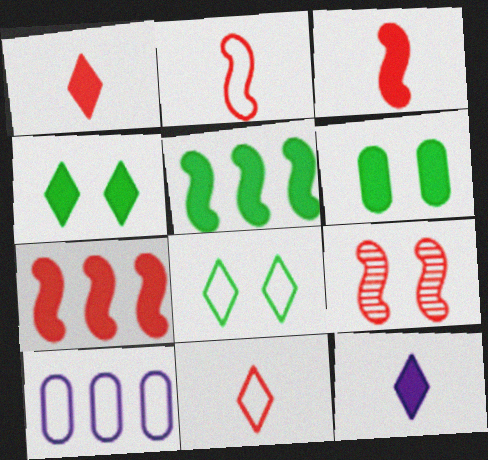[[2, 7, 9], 
[2, 8, 10], 
[6, 7, 12]]